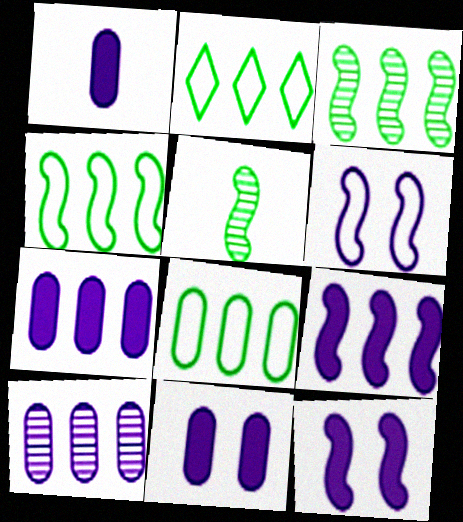[[1, 7, 11], 
[2, 4, 8]]